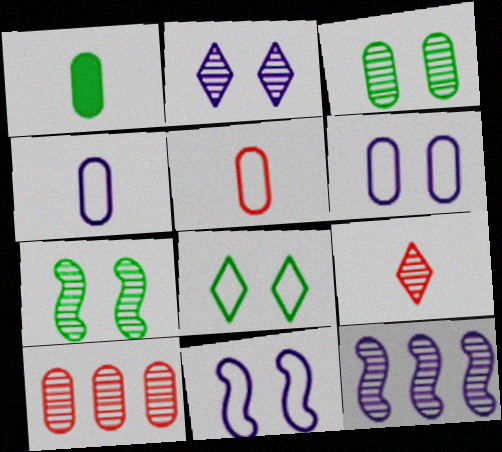[[1, 6, 10], 
[3, 9, 12]]